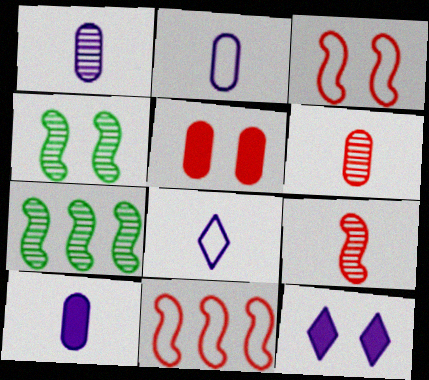[[1, 2, 10], 
[5, 7, 8]]